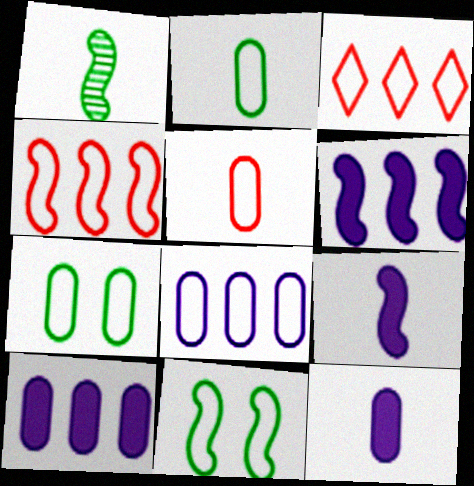[[5, 7, 8]]